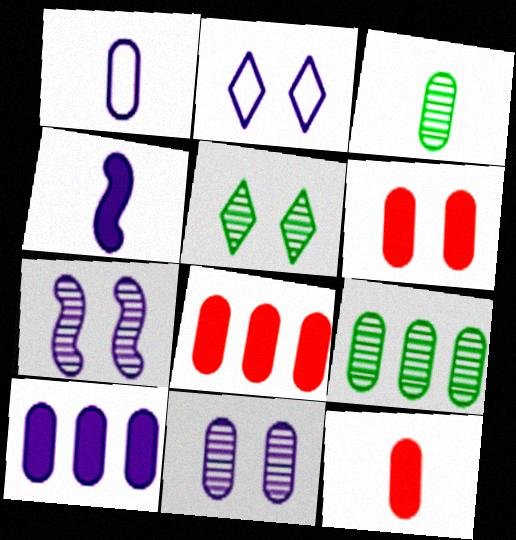[[1, 3, 12], 
[1, 6, 9], 
[1, 10, 11], 
[6, 8, 12]]